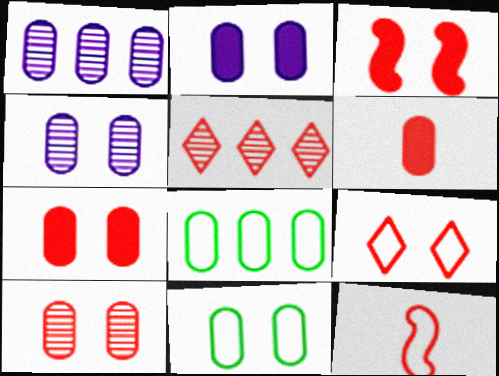[[1, 6, 11], 
[2, 10, 11], 
[3, 9, 10], 
[4, 6, 8], 
[4, 7, 11], 
[5, 7, 12]]